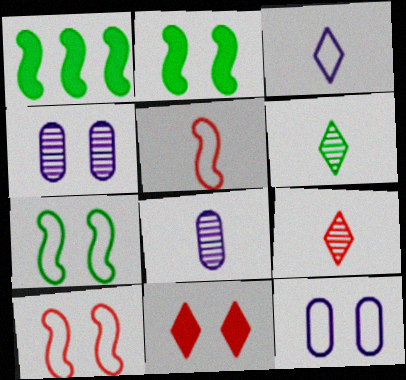[[1, 9, 12], 
[4, 7, 11]]